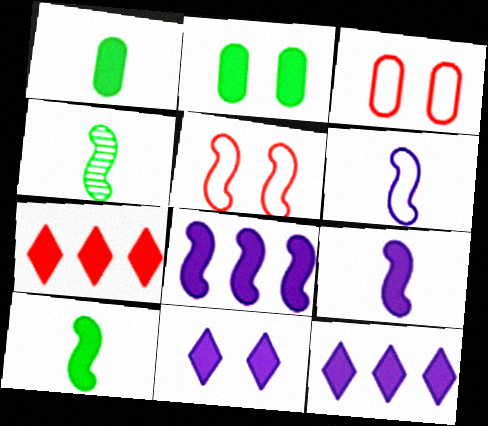[[2, 7, 9], 
[3, 4, 12], 
[4, 5, 8]]